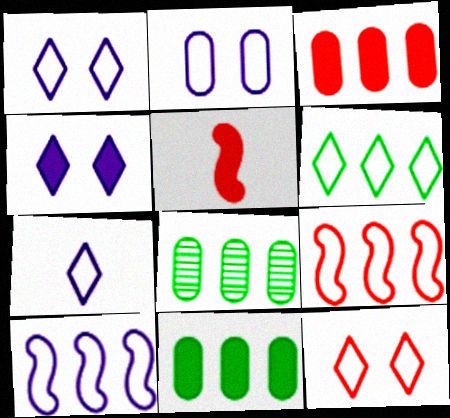[[1, 5, 8], 
[2, 7, 10], 
[4, 5, 11], 
[6, 7, 12]]